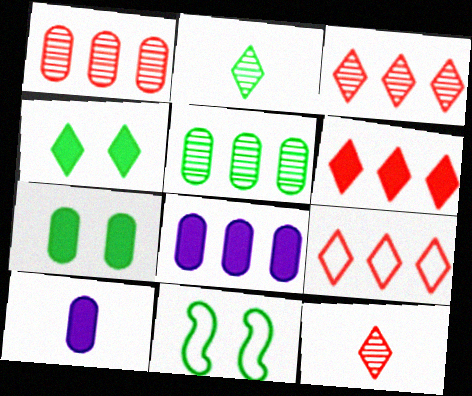[[3, 6, 9], 
[3, 10, 11], 
[8, 11, 12]]